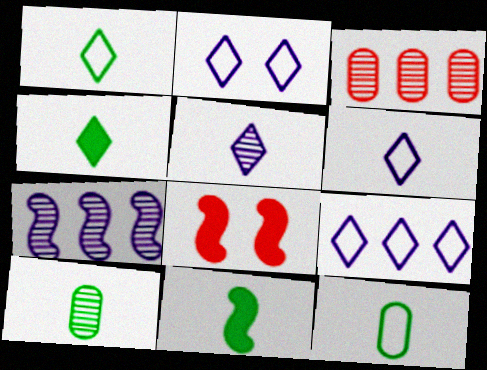[[1, 10, 11], 
[2, 3, 11], 
[2, 6, 9], 
[8, 9, 10]]